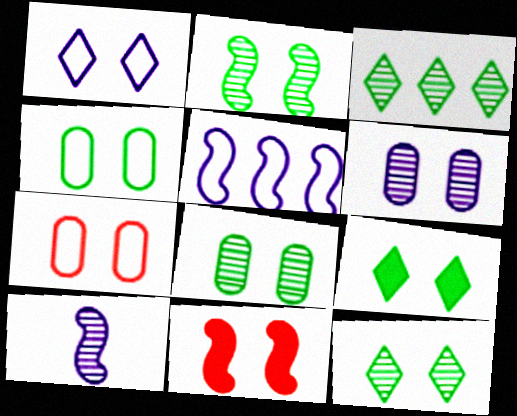[[1, 8, 11], 
[2, 4, 9], 
[2, 8, 12]]